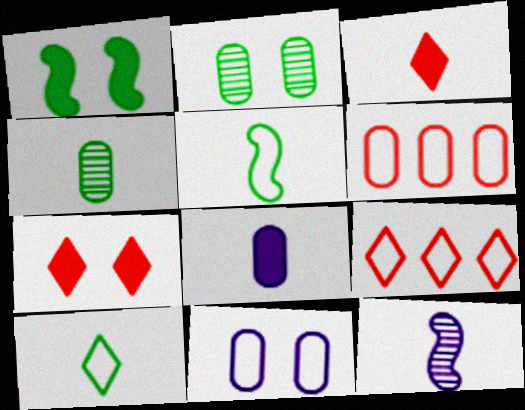[[2, 6, 8], 
[5, 9, 11]]